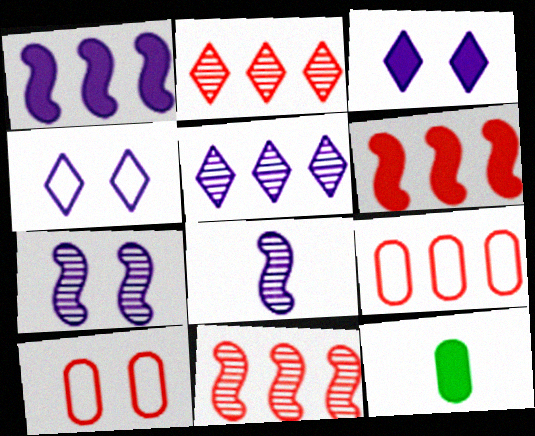[[2, 6, 9], 
[3, 6, 12], 
[4, 11, 12]]